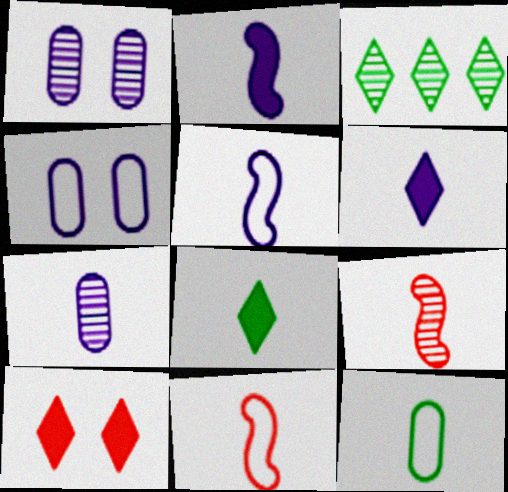[[1, 3, 9], 
[5, 6, 7], 
[6, 9, 12], 
[7, 8, 11]]